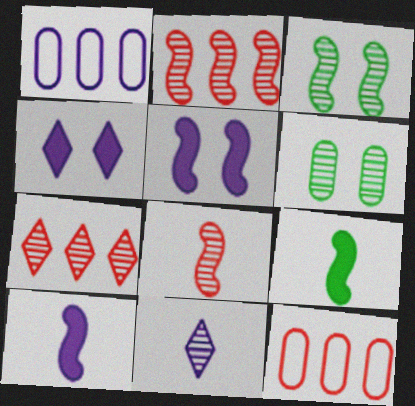[[1, 5, 11], 
[2, 6, 11]]